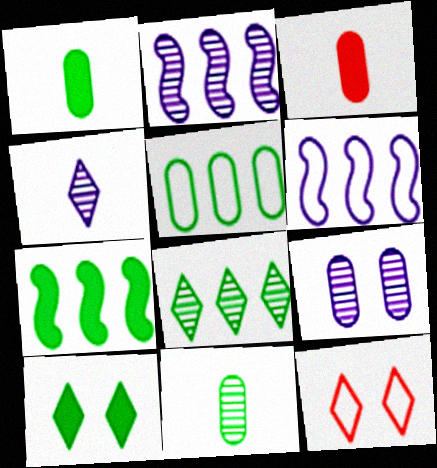[[1, 2, 12], 
[1, 7, 10], 
[2, 4, 9], 
[3, 5, 9], 
[5, 7, 8]]